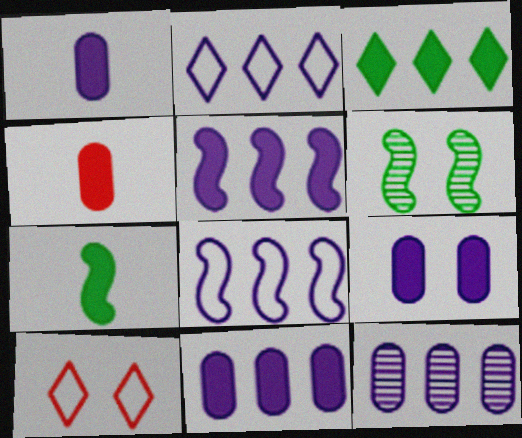[[1, 9, 11], 
[2, 4, 6], 
[2, 5, 12], 
[6, 9, 10], 
[7, 10, 12]]